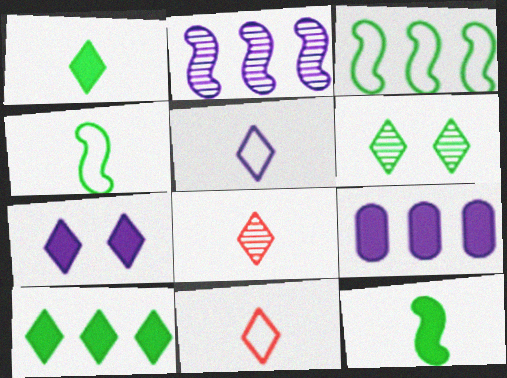[[1, 5, 8]]